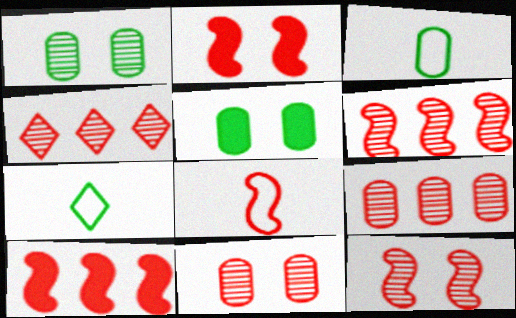[[2, 6, 8], 
[4, 6, 9], 
[8, 10, 12]]